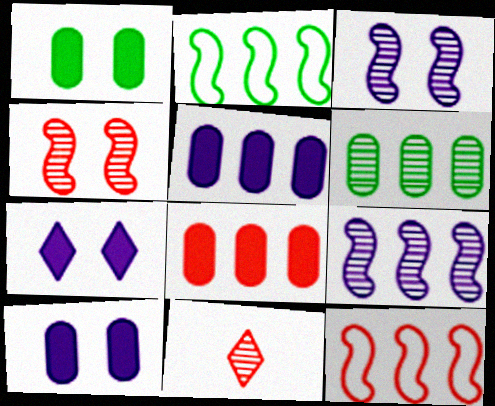[[2, 10, 11], 
[3, 6, 11]]